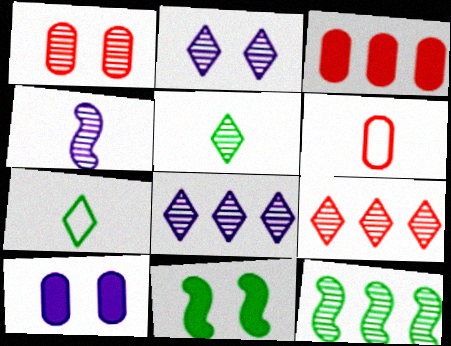[[1, 3, 6], 
[2, 5, 9], 
[6, 8, 11]]